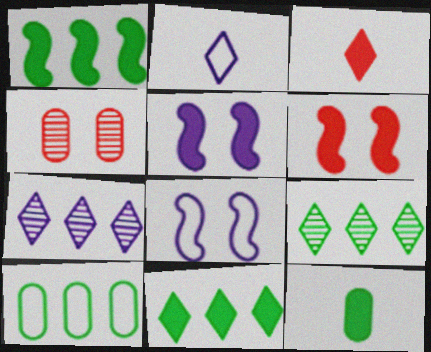[[1, 2, 4], 
[1, 9, 10]]